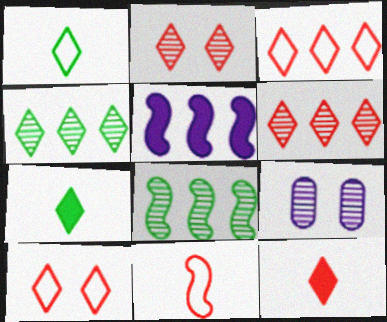[[2, 3, 12], 
[6, 10, 12]]